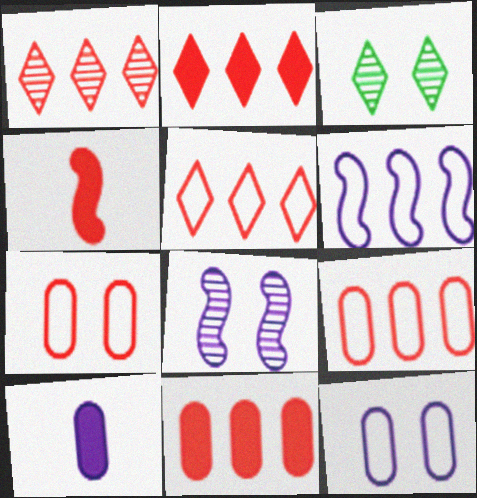[[1, 2, 5], 
[1, 4, 7]]